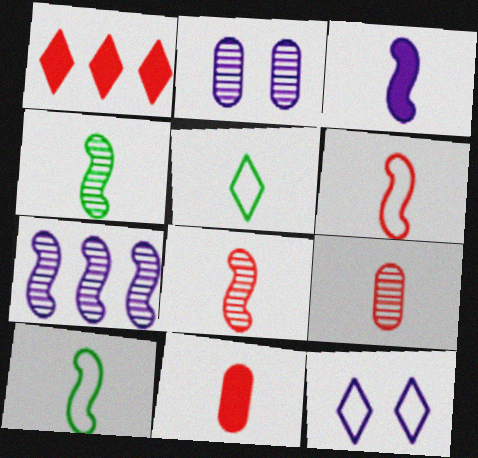[[1, 2, 10], 
[3, 4, 6], 
[3, 5, 9], 
[3, 8, 10]]